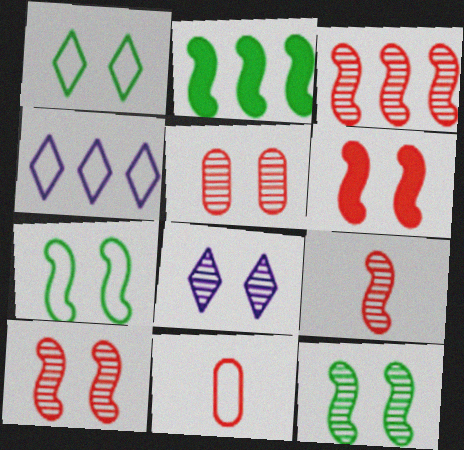[[2, 8, 11], 
[3, 9, 10], 
[4, 7, 11], 
[5, 8, 12]]